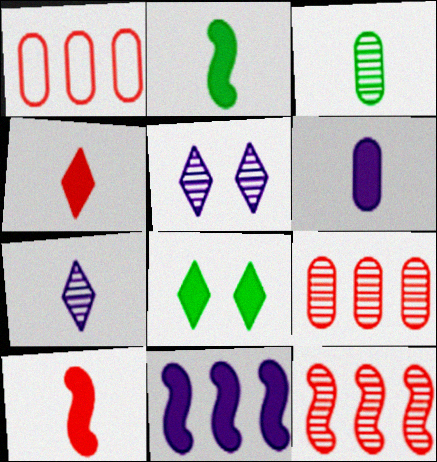[[1, 2, 5], 
[2, 4, 6], 
[3, 5, 12]]